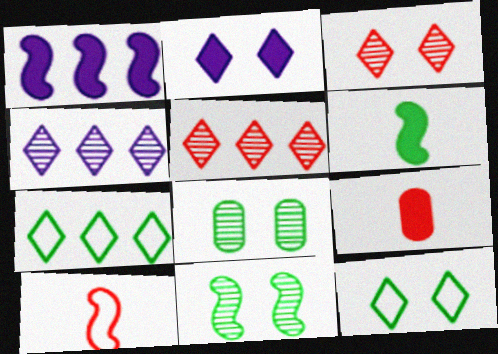[[1, 10, 11], 
[2, 3, 12], 
[6, 7, 8]]